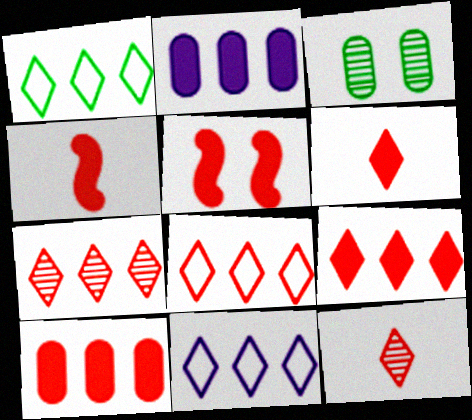[[1, 8, 11], 
[3, 4, 11], 
[5, 6, 10], 
[7, 8, 9]]